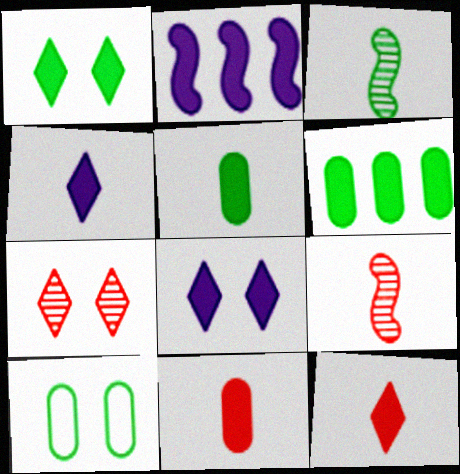[[1, 2, 11]]